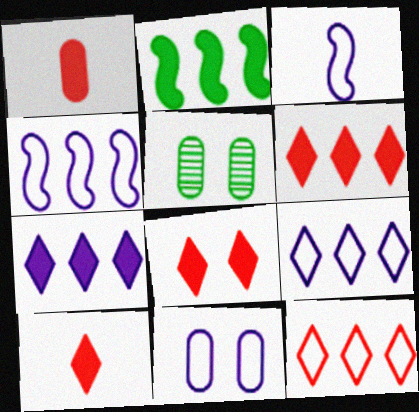[[3, 5, 6], 
[3, 9, 11], 
[4, 5, 10], 
[6, 8, 10]]